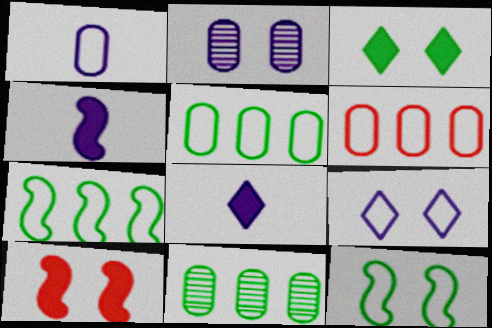[]